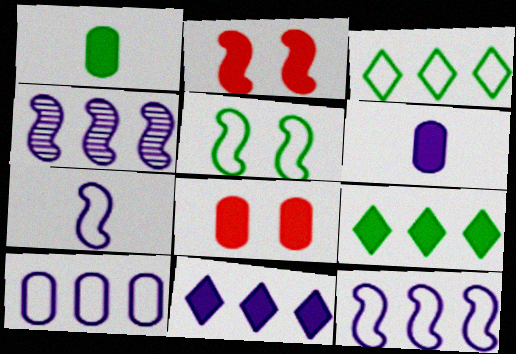[[1, 2, 11], 
[2, 6, 9], 
[4, 10, 11]]